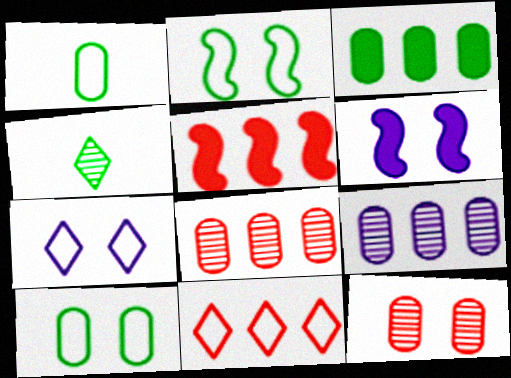[[2, 3, 4], 
[5, 8, 11]]